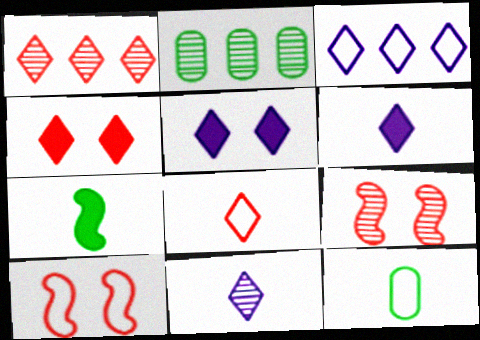[[1, 4, 8], 
[2, 6, 10], 
[2, 9, 11], 
[3, 5, 11], 
[3, 10, 12]]